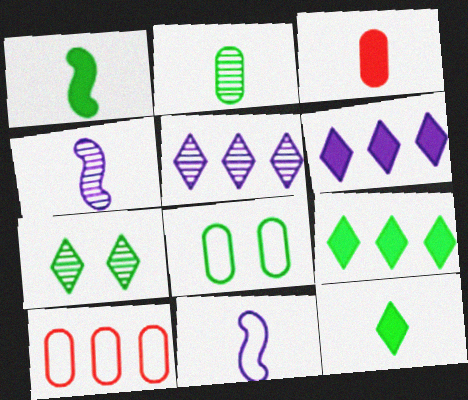[]